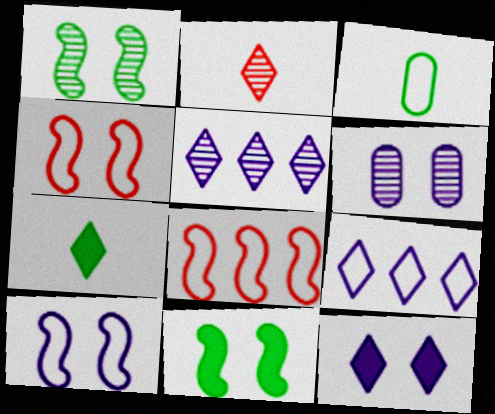[[3, 4, 9], 
[6, 7, 8], 
[6, 10, 12]]